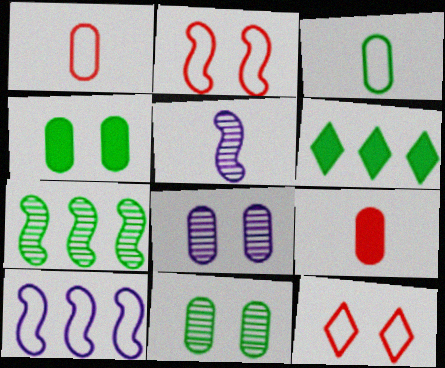[[3, 10, 12]]